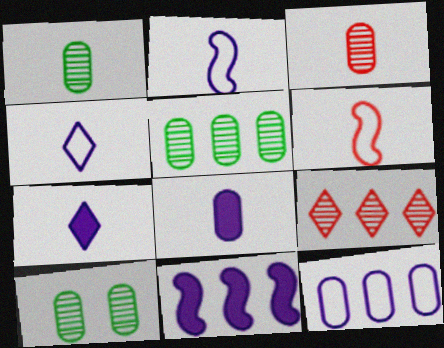[[1, 5, 10], 
[1, 6, 7]]